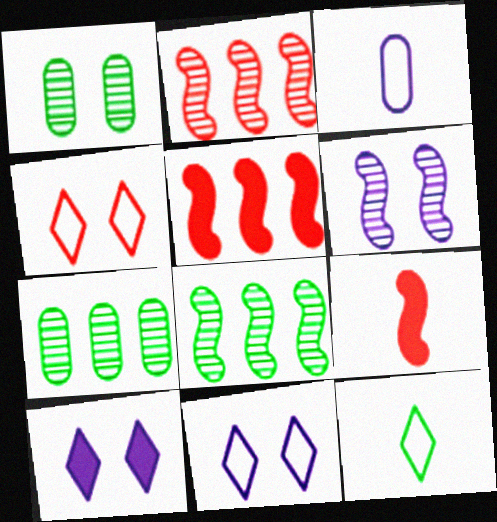[[7, 9, 11]]